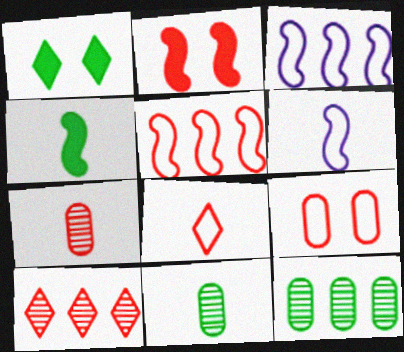[[1, 3, 7], 
[5, 8, 9]]